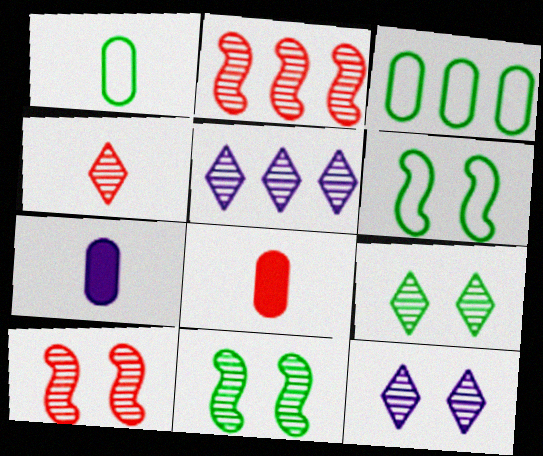[[4, 5, 9], 
[5, 6, 8]]